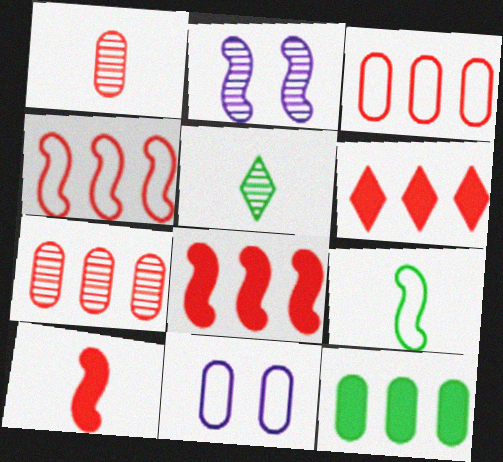[[1, 11, 12], 
[2, 5, 7], 
[2, 8, 9], 
[4, 6, 7], 
[5, 8, 11]]